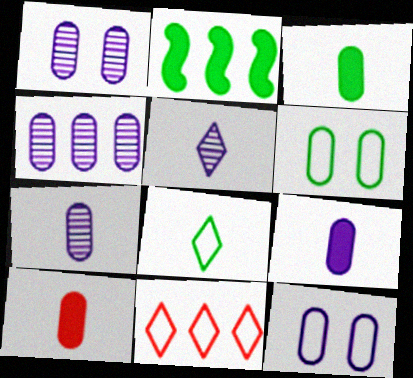[[1, 4, 7], 
[2, 4, 11], 
[3, 9, 10], 
[4, 6, 10], 
[4, 9, 12]]